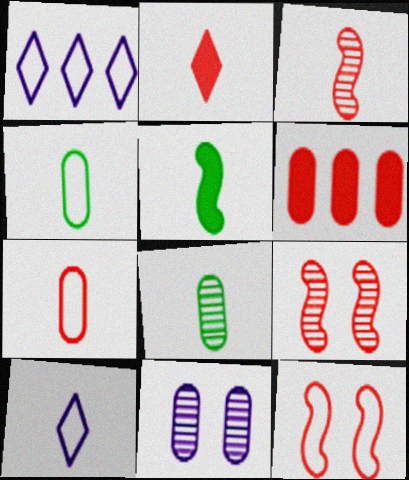[[1, 4, 12], 
[2, 3, 7], 
[4, 6, 11]]